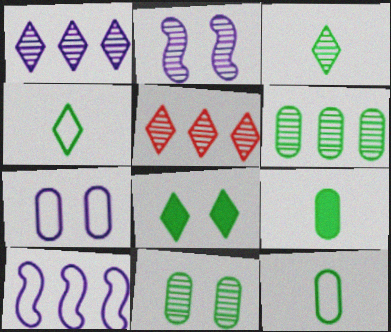[]